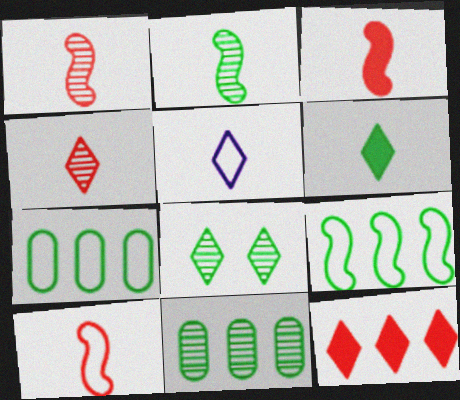[[1, 3, 10], 
[2, 8, 11], 
[4, 5, 6], 
[5, 8, 12]]